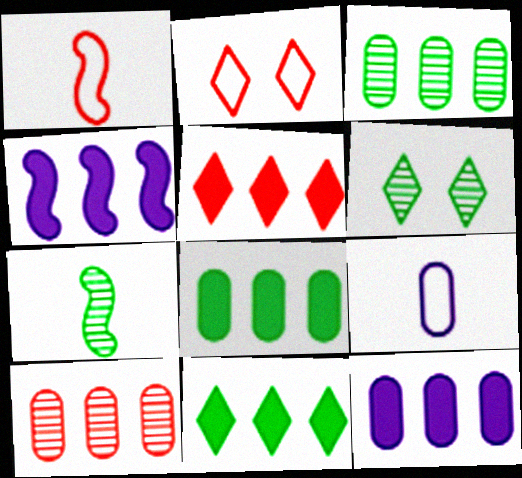[[1, 6, 12], 
[2, 7, 12], 
[3, 6, 7], 
[4, 5, 8]]